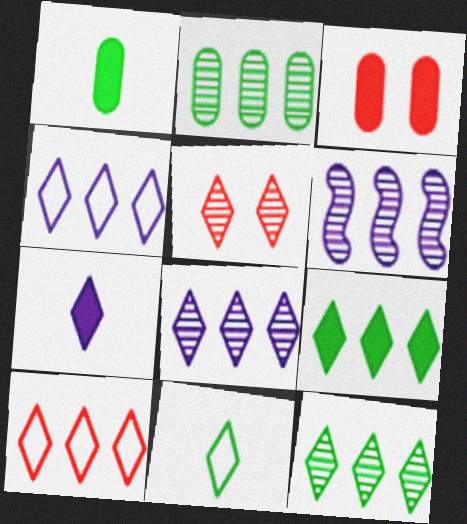[[3, 6, 11], 
[8, 9, 10]]